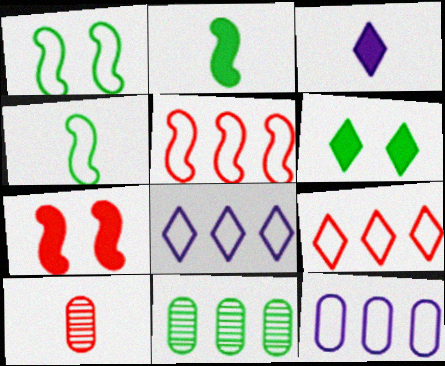[[3, 4, 10], 
[4, 6, 11], 
[7, 9, 10]]